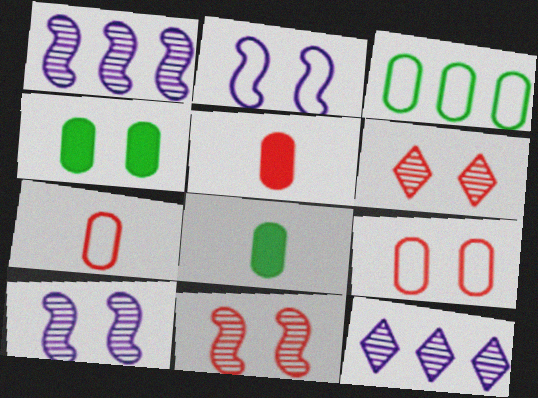[[2, 4, 6]]